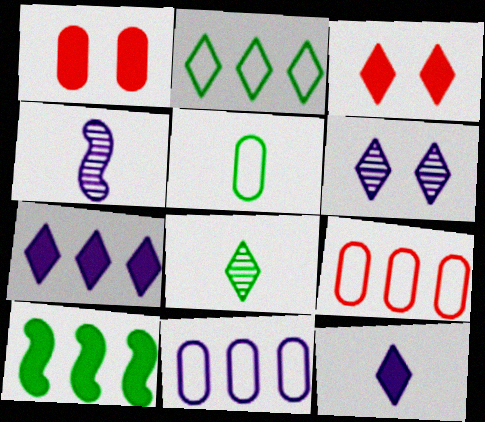[[1, 2, 4], 
[1, 10, 12]]